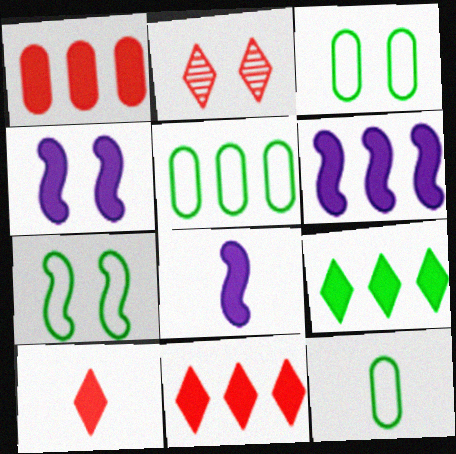[[1, 6, 9], 
[2, 3, 4], 
[2, 5, 8], 
[2, 6, 12], 
[3, 5, 12], 
[4, 6, 8]]